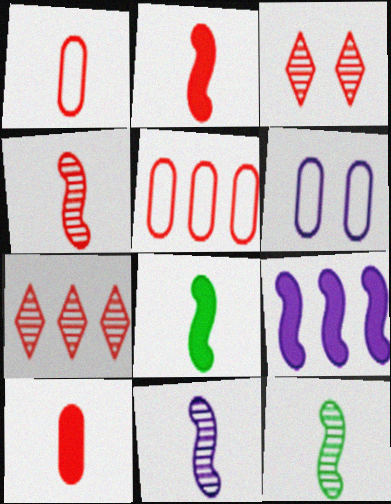[[2, 3, 5], 
[4, 11, 12], 
[6, 7, 8]]